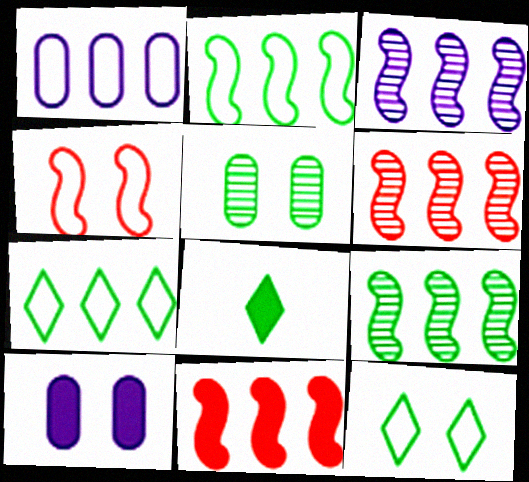[[2, 3, 11], 
[2, 5, 8], 
[3, 6, 9], 
[8, 10, 11]]